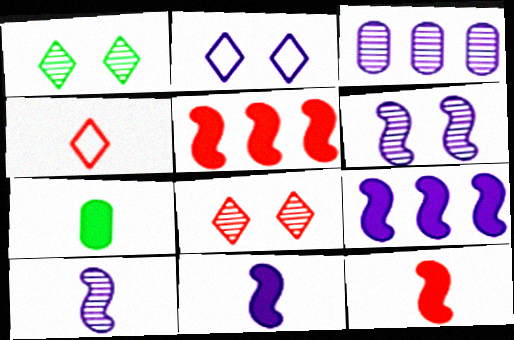[[2, 3, 11], 
[4, 7, 10]]